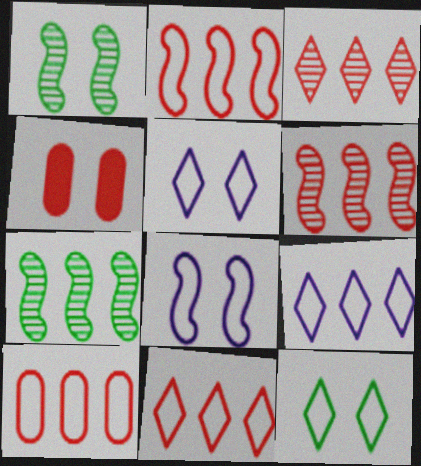[[1, 4, 5], 
[2, 10, 11]]